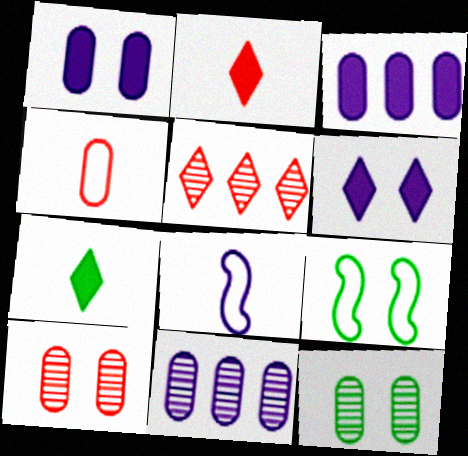[[2, 9, 11], 
[3, 4, 12], 
[6, 8, 11], 
[6, 9, 10]]